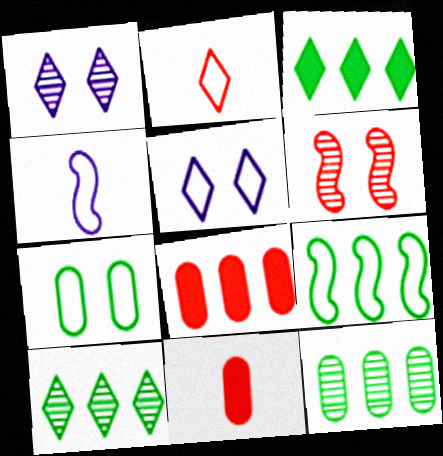[[1, 2, 3], 
[1, 9, 11], 
[2, 6, 8], 
[3, 9, 12]]